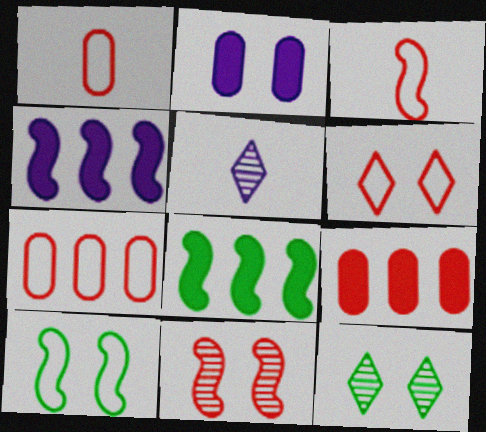[[1, 4, 12], 
[3, 6, 7], 
[5, 9, 10]]